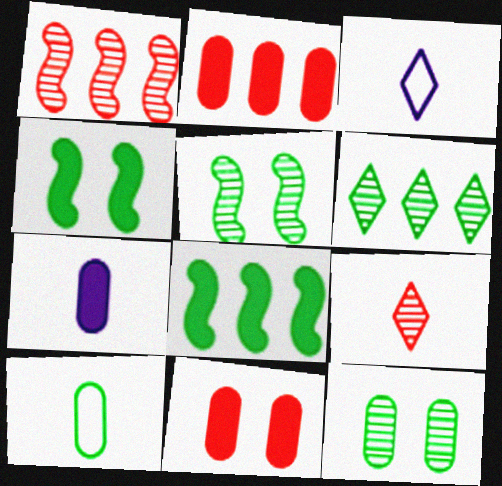[[2, 3, 5], 
[4, 6, 10]]